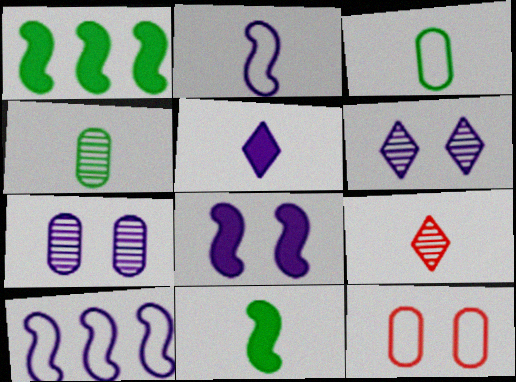[[5, 7, 10]]